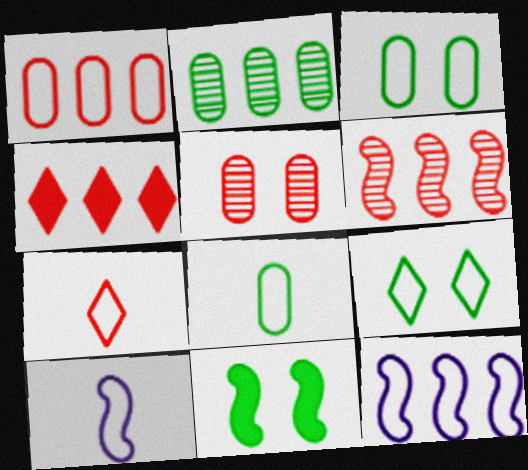[[1, 4, 6], 
[1, 9, 10], 
[2, 4, 12], 
[3, 7, 12], 
[6, 10, 11], 
[7, 8, 10]]